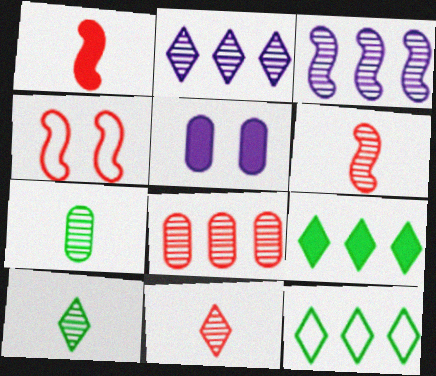[[1, 5, 9], 
[5, 6, 12]]